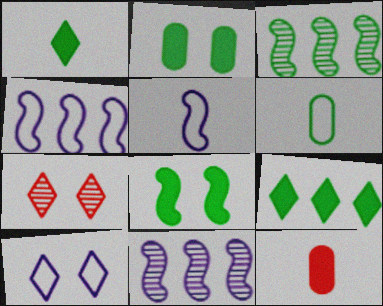[[3, 10, 12]]